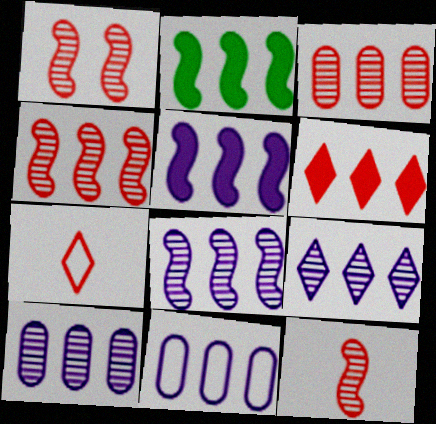[[1, 4, 12], 
[5, 9, 11], 
[8, 9, 10]]